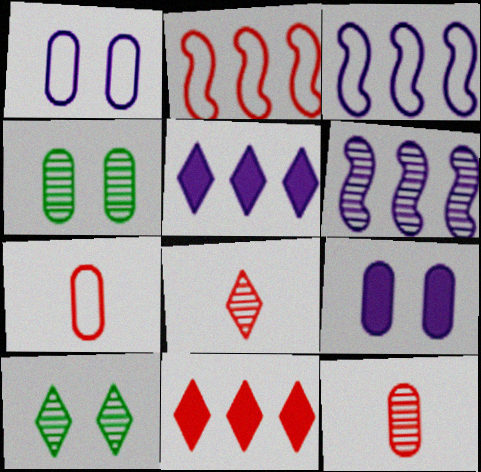[[4, 6, 8], 
[6, 10, 12]]